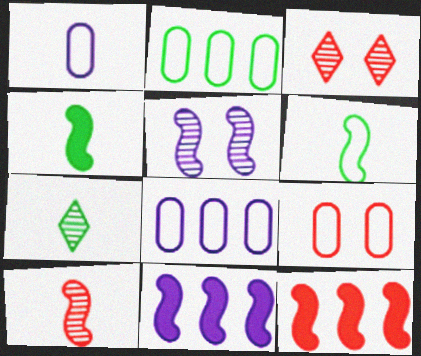[[1, 2, 9], 
[3, 4, 8], 
[5, 6, 12], 
[7, 9, 11]]